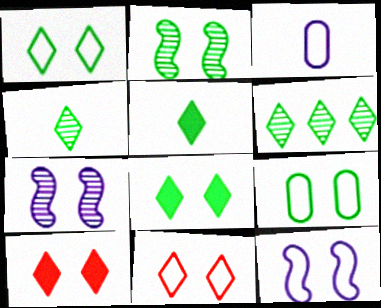[[1, 5, 6], 
[2, 8, 9], 
[7, 9, 10], 
[9, 11, 12]]